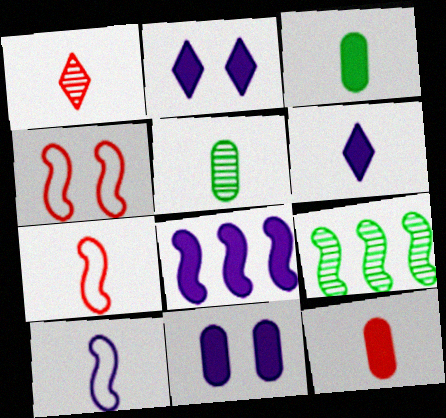[[1, 3, 10], 
[1, 7, 12], 
[5, 6, 7], 
[6, 8, 11]]